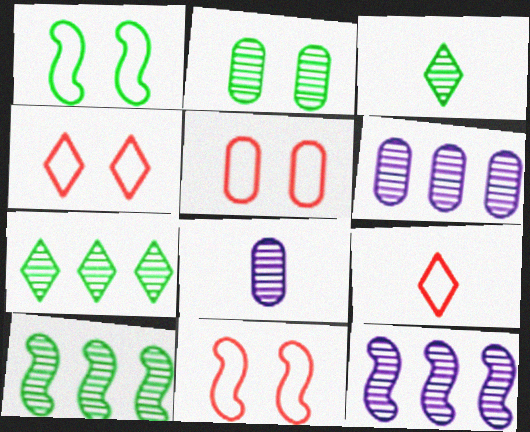[[2, 3, 10], 
[4, 5, 11]]